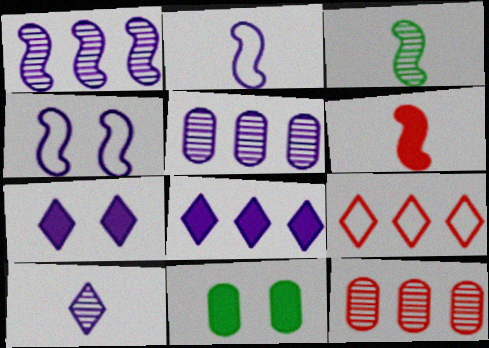[[2, 3, 6], 
[2, 5, 7], 
[6, 8, 11]]